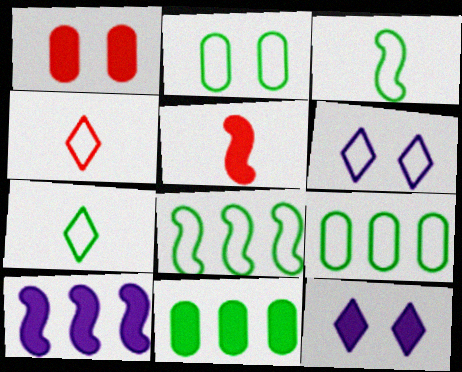[[2, 7, 8], 
[5, 11, 12]]